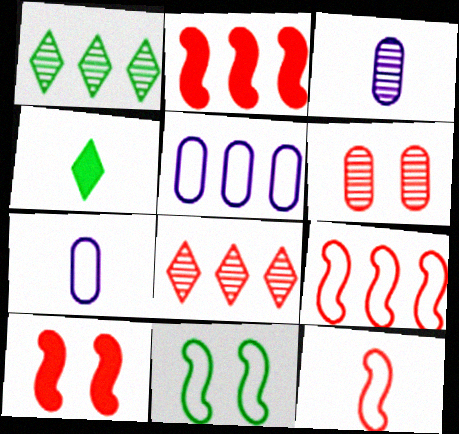[[1, 2, 5], 
[1, 7, 10], 
[3, 4, 12]]